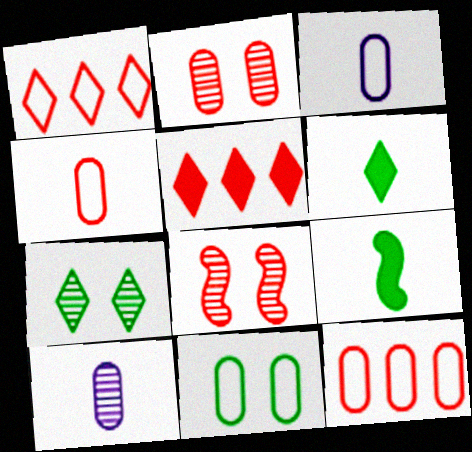[[3, 11, 12], 
[4, 5, 8]]